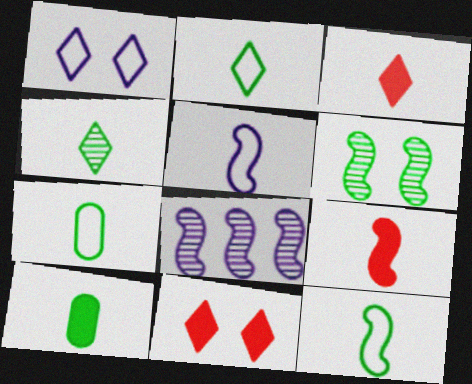[[2, 7, 12], 
[4, 10, 12], 
[7, 8, 11]]